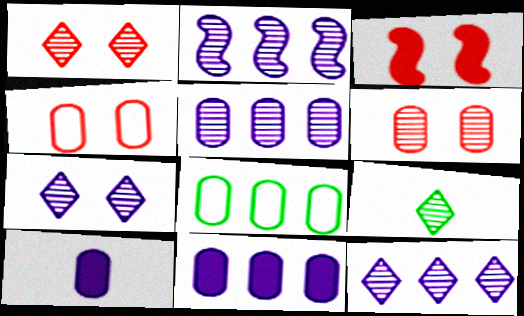[[1, 3, 4], 
[1, 9, 12], 
[2, 5, 12], 
[2, 6, 9], 
[6, 8, 10]]